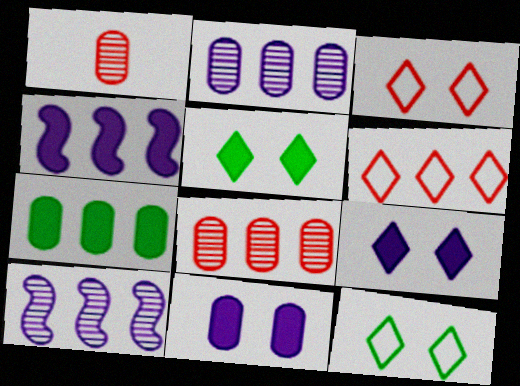[[1, 4, 12], 
[6, 7, 10]]